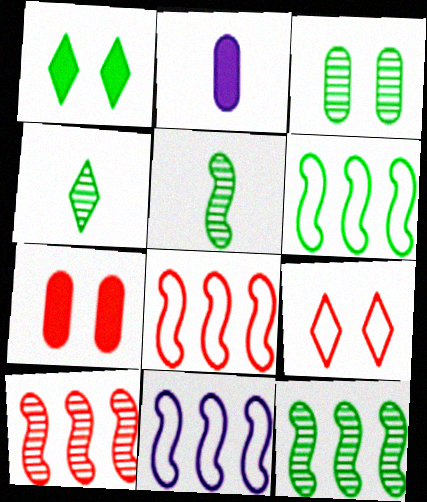[[2, 9, 12], 
[3, 4, 12], 
[4, 7, 11], 
[6, 8, 11]]